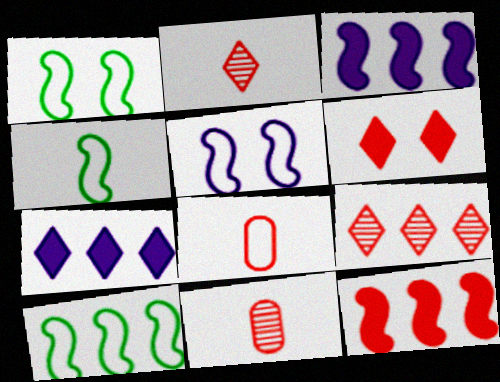[[1, 4, 10], 
[1, 7, 11]]